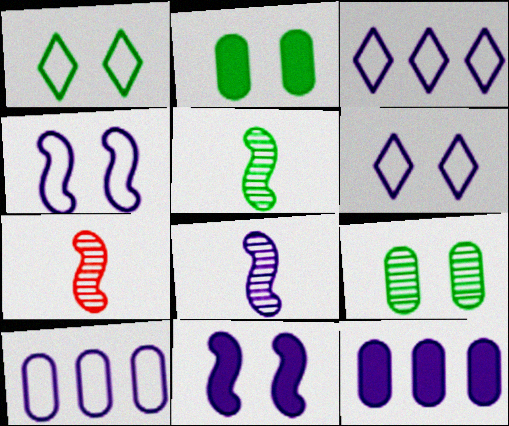[[1, 7, 12], 
[2, 3, 7], 
[5, 7, 8], 
[6, 8, 12]]